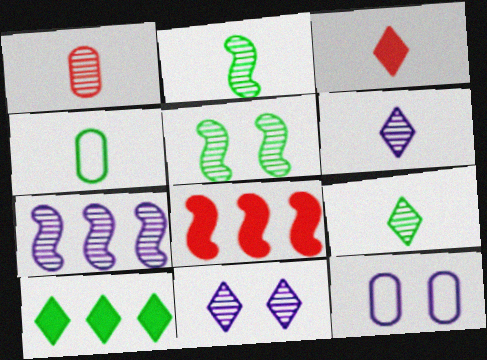[[1, 2, 6], 
[4, 5, 10], 
[4, 8, 11], 
[8, 9, 12]]